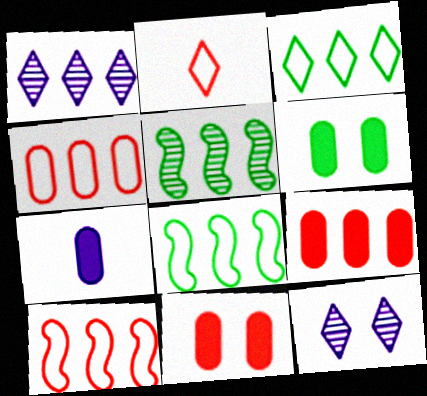[[1, 8, 9], 
[6, 7, 9]]